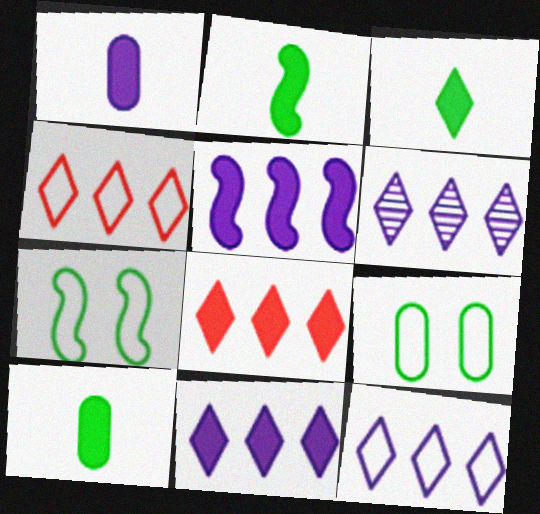[[2, 3, 10], 
[6, 11, 12]]